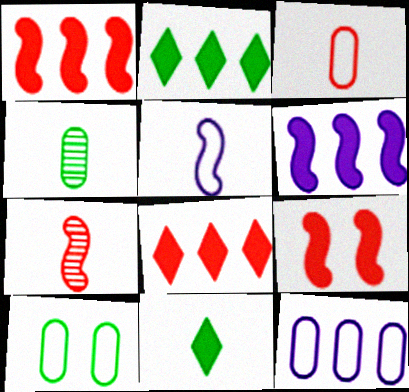[[3, 10, 12]]